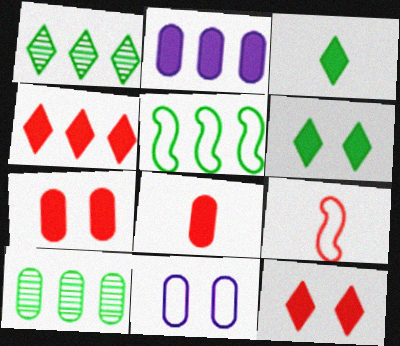[[8, 10, 11]]